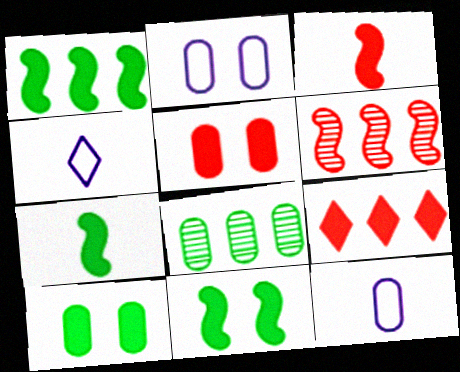[[1, 7, 11], 
[3, 5, 9], 
[4, 6, 10], 
[5, 8, 12]]